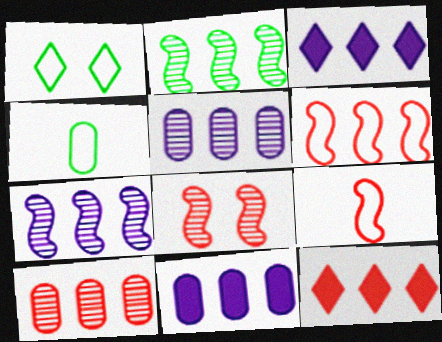[[3, 4, 8], 
[6, 10, 12]]